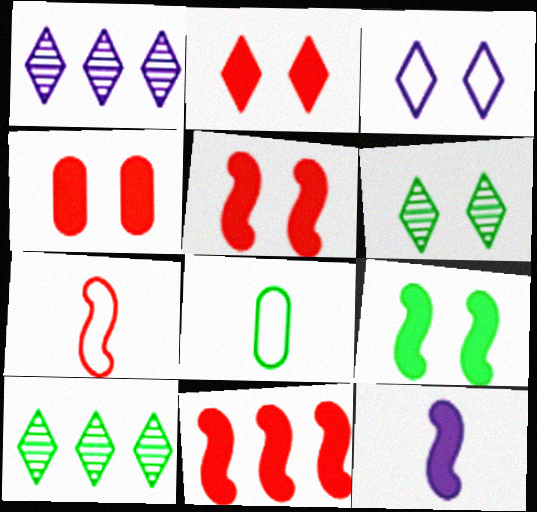[[1, 5, 8], 
[2, 3, 6], 
[2, 4, 5], 
[8, 9, 10], 
[9, 11, 12]]